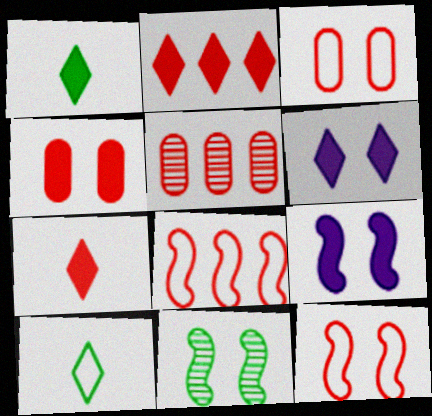[[1, 2, 6], 
[2, 5, 8], 
[3, 6, 11], 
[5, 7, 12], 
[5, 9, 10], 
[9, 11, 12]]